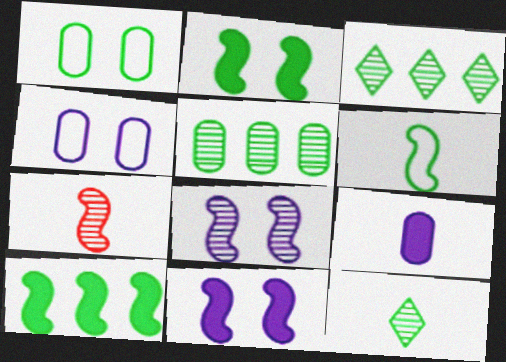[[1, 10, 12]]